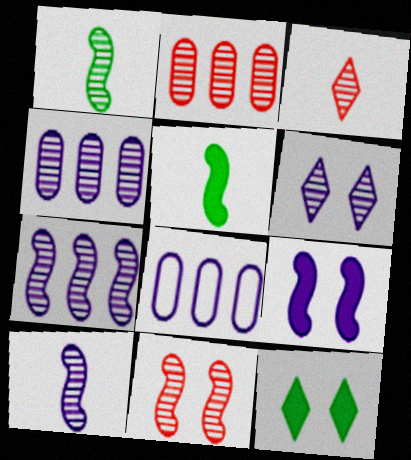[[1, 2, 6], 
[1, 7, 11], 
[2, 3, 11], 
[4, 6, 10]]